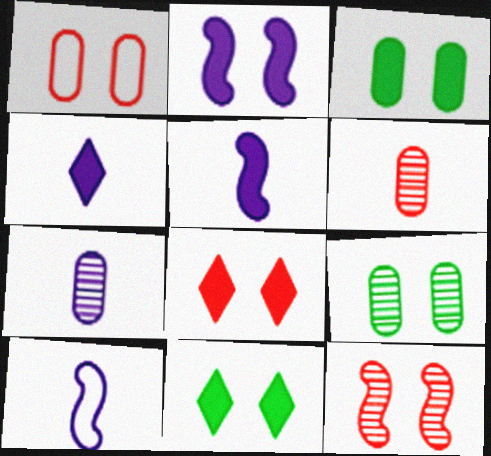[[1, 8, 12], 
[2, 3, 8], 
[4, 7, 10]]